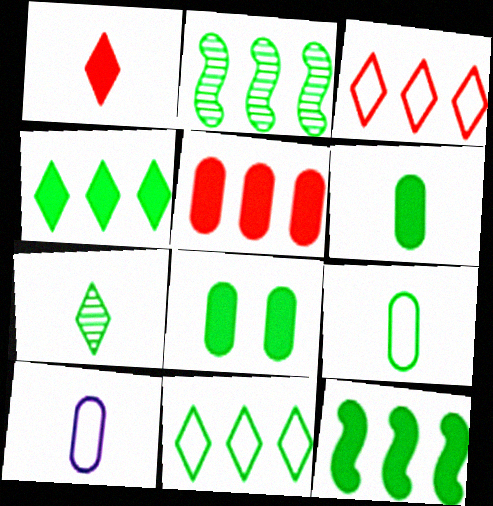[]